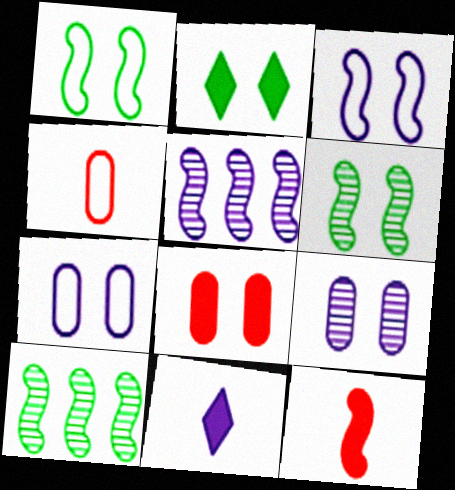[[1, 5, 12], 
[2, 4, 5], 
[3, 10, 12], 
[5, 7, 11]]